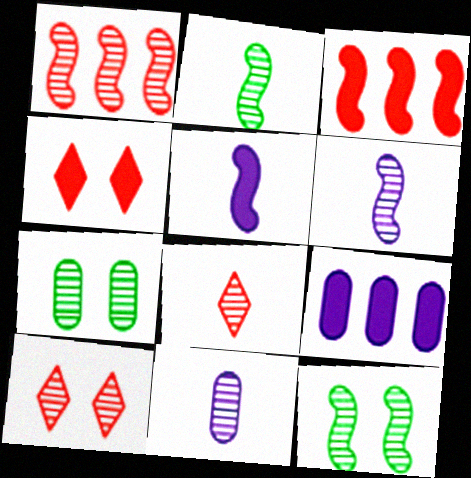[[1, 6, 12], 
[2, 8, 11]]